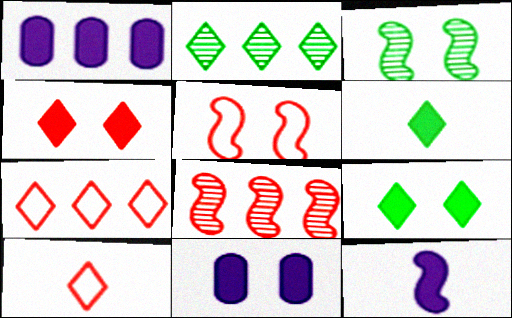[[1, 3, 10]]